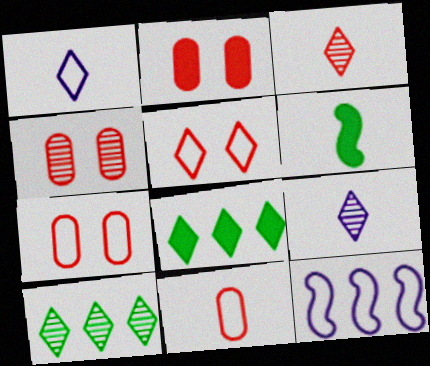[[2, 4, 7], 
[5, 8, 9], 
[6, 9, 11]]